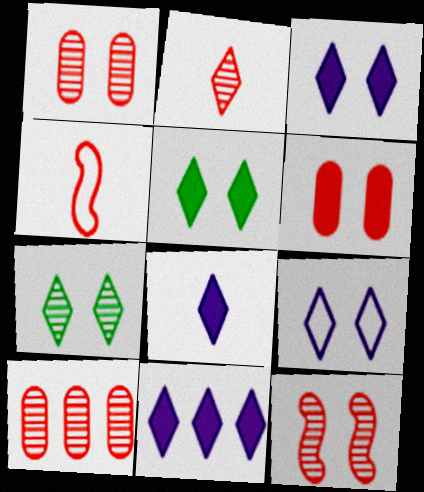[[2, 10, 12], 
[3, 8, 11]]